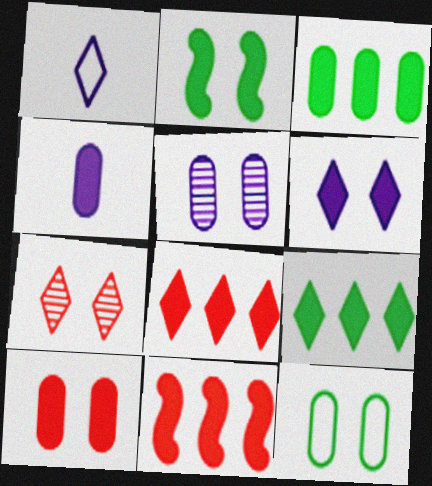[[1, 7, 9], 
[2, 4, 8], 
[2, 6, 10], 
[3, 4, 10], 
[5, 10, 12]]